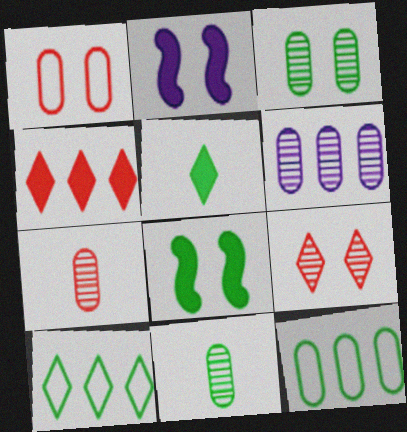[[2, 7, 10], 
[3, 6, 7], 
[8, 10, 11]]